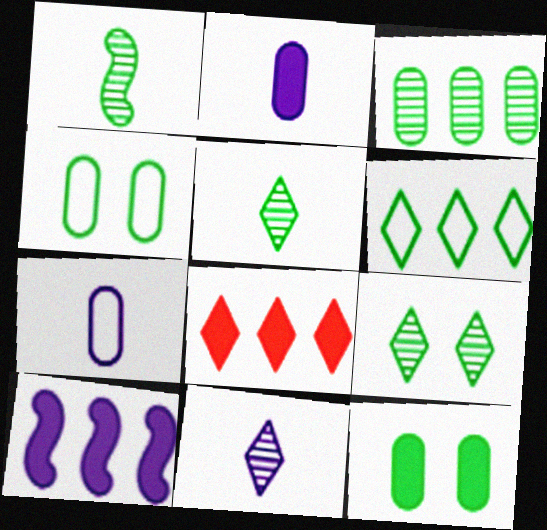[[1, 3, 9], 
[1, 6, 12]]